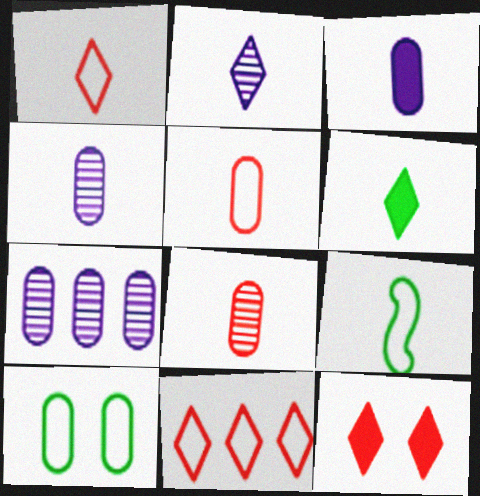[[1, 2, 6], 
[7, 9, 12]]